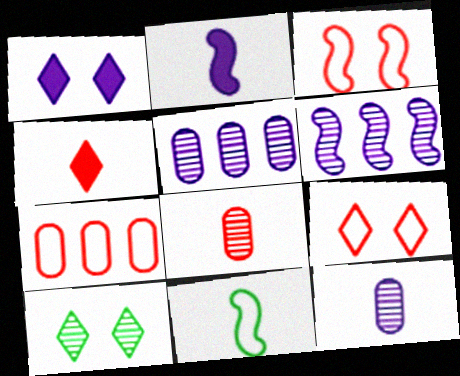[[1, 9, 10], 
[2, 7, 10], 
[4, 11, 12], 
[6, 8, 10]]